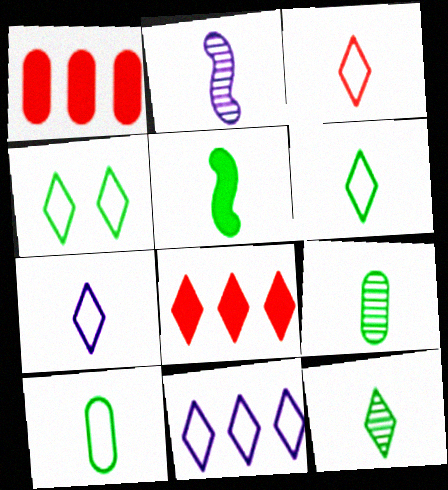[[1, 2, 4], 
[3, 4, 11], 
[3, 6, 7], 
[5, 6, 9], 
[5, 10, 12]]